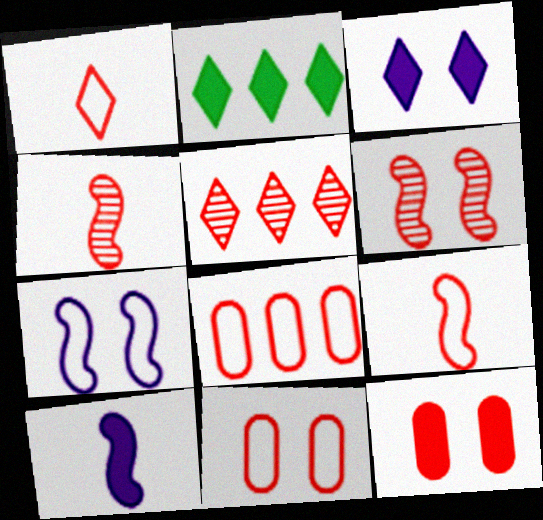[[2, 10, 12], 
[5, 9, 12]]